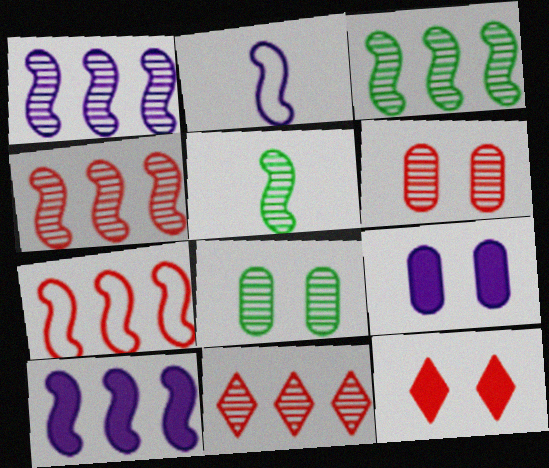[[1, 3, 4], 
[3, 7, 10]]